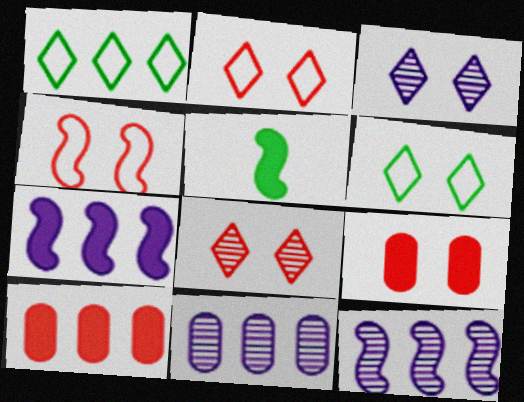[[1, 10, 12], 
[2, 5, 11], 
[4, 5, 12], 
[4, 8, 9]]